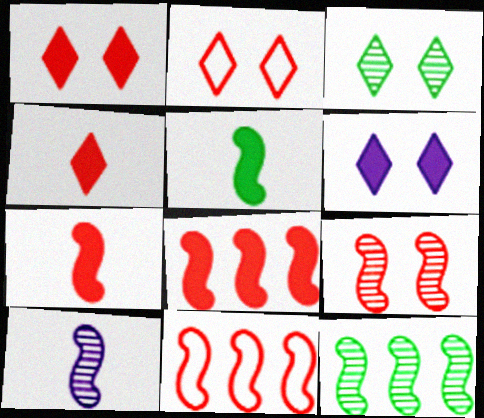[[2, 3, 6], 
[7, 9, 11], 
[9, 10, 12]]